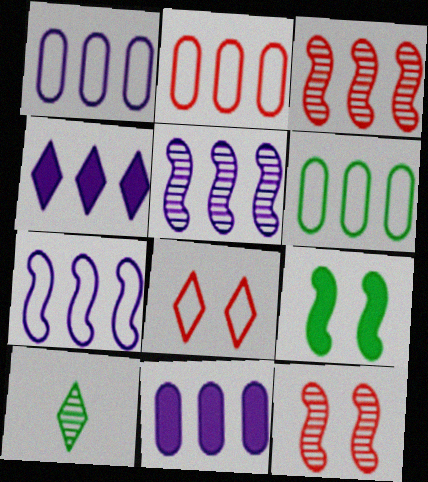[[1, 2, 6], 
[1, 4, 5], 
[3, 4, 6], 
[4, 8, 10], 
[6, 9, 10]]